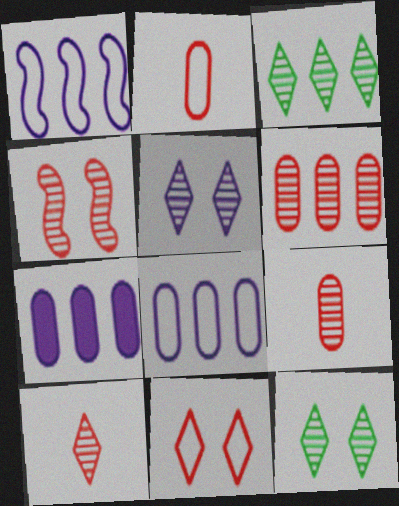[[3, 5, 10], 
[4, 6, 10]]